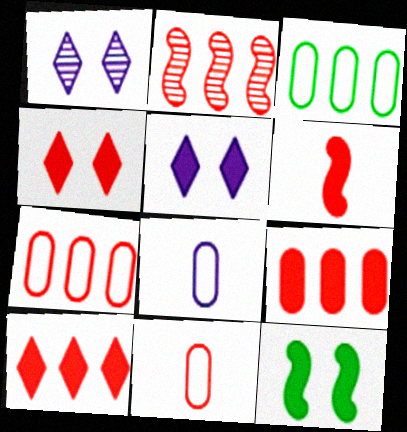[[1, 3, 6], 
[2, 4, 11], 
[2, 7, 10], 
[4, 6, 9]]